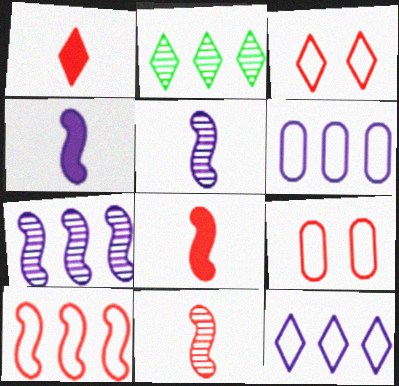[[2, 4, 9]]